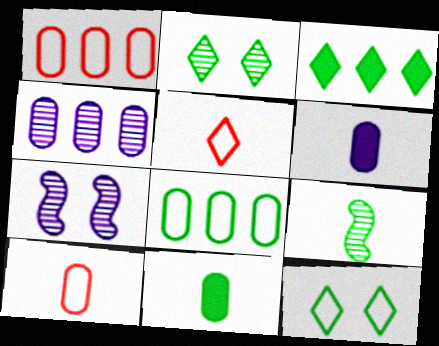[[3, 7, 10], 
[5, 6, 9]]